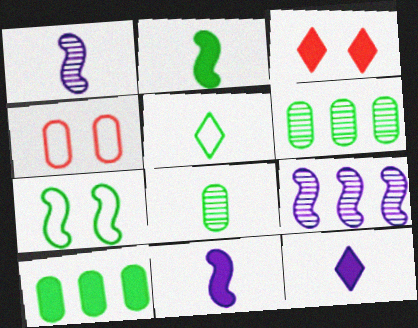[[2, 5, 8], 
[3, 10, 11]]